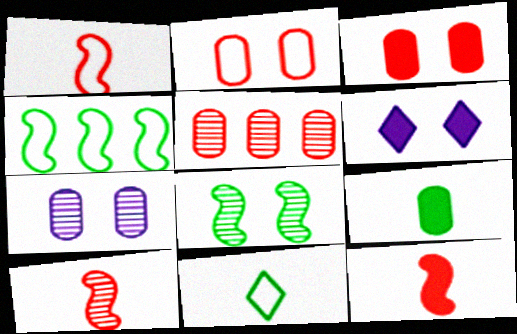[[1, 10, 12], 
[2, 6, 8]]